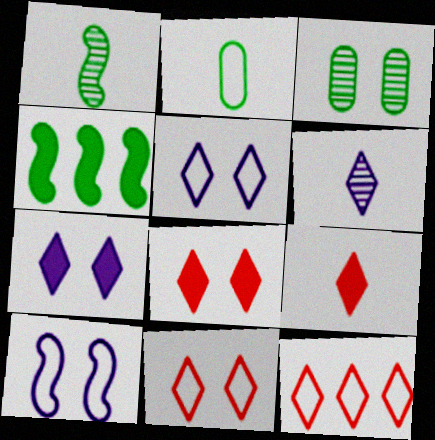[[2, 10, 12], 
[3, 8, 10]]